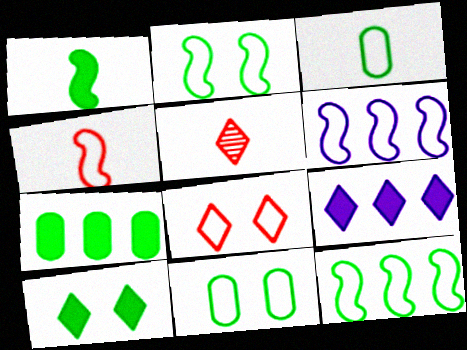[[1, 7, 10], 
[2, 4, 6], 
[3, 6, 8]]